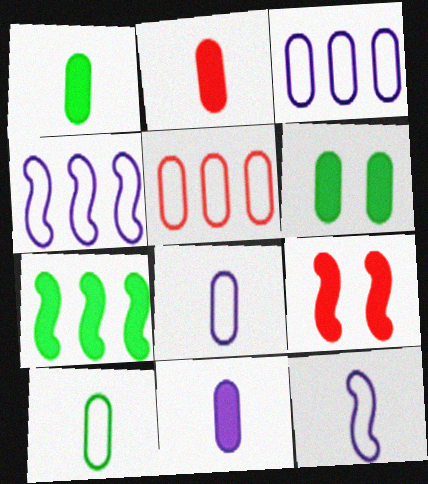[[1, 2, 11]]